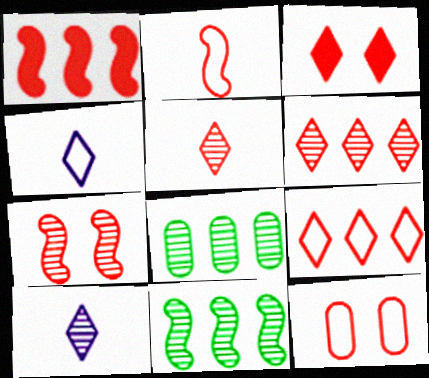[[1, 2, 7], 
[1, 5, 12], 
[2, 9, 12], 
[3, 5, 9], 
[3, 7, 12], 
[7, 8, 10]]